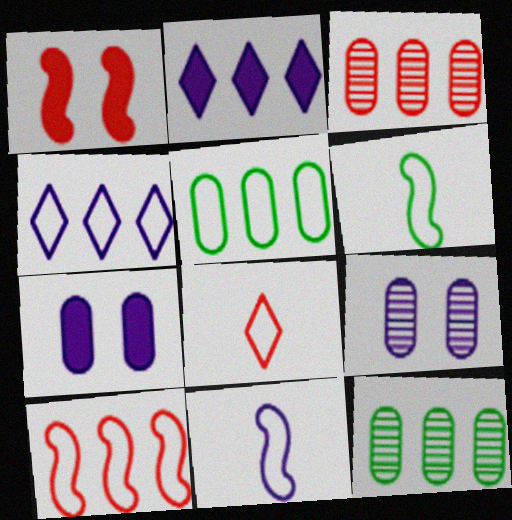[[1, 3, 8], 
[2, 9, 11], 
[2, 10, 12], 
[4, 5, 10]]